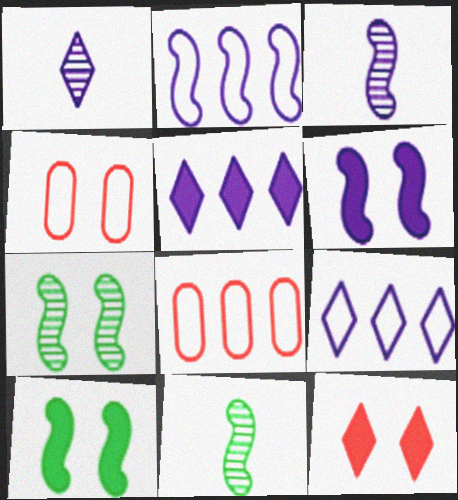[[1, 8, 10], 
[2, 3, 6], 
[4, 5, 11]]